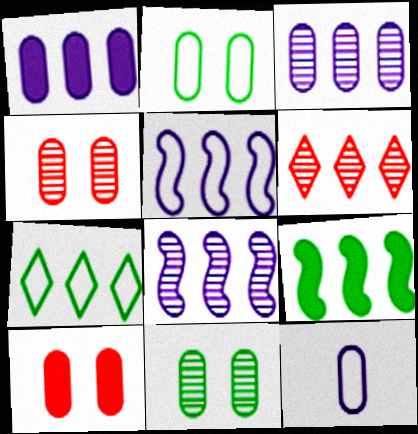[]